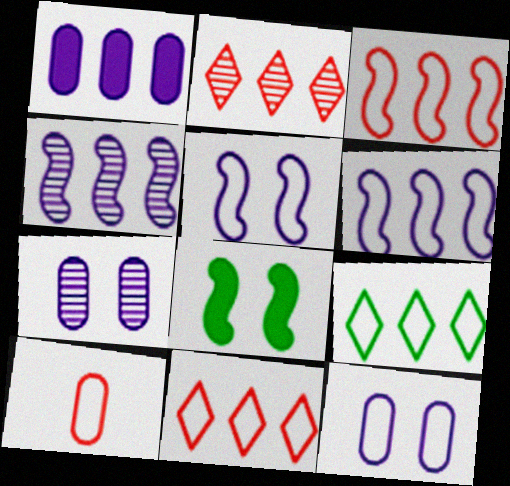[[5, 9, 10]]